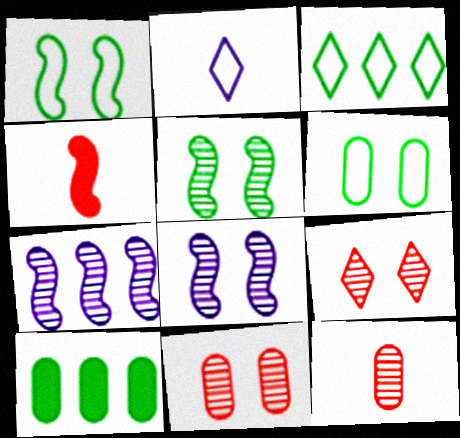[[1, 4, 7]]